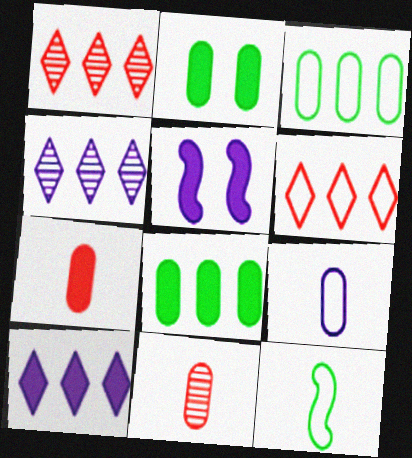[[4, 5, 9]]